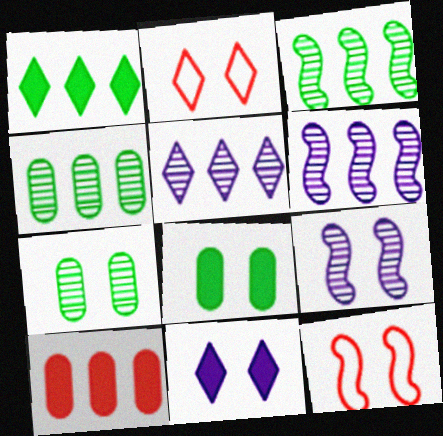[[2, 8, 9], 
[7, 11, 12]]